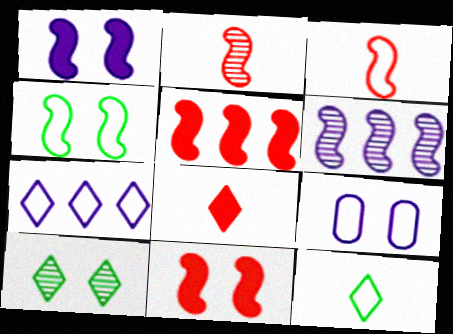[[7, 8, 10], 
[9, 10, 11]]